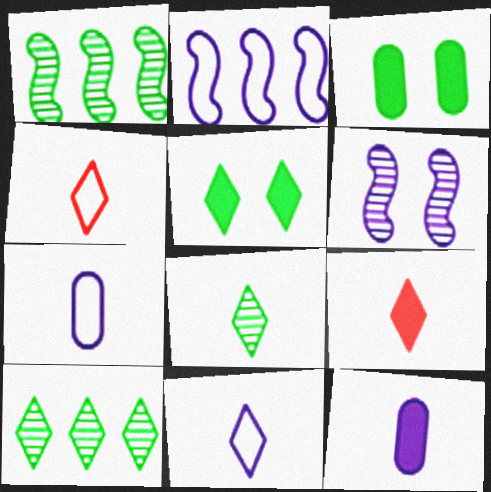[[8, 9, 11]]